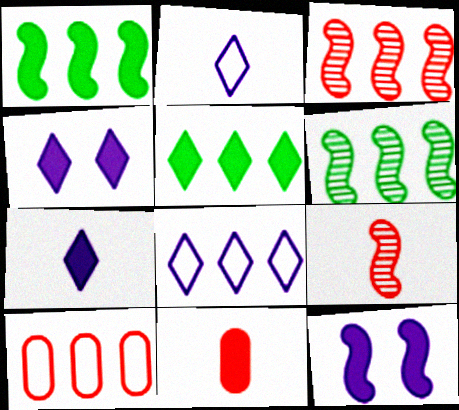[[1, 4, 11], 
[5, 11, 12]]